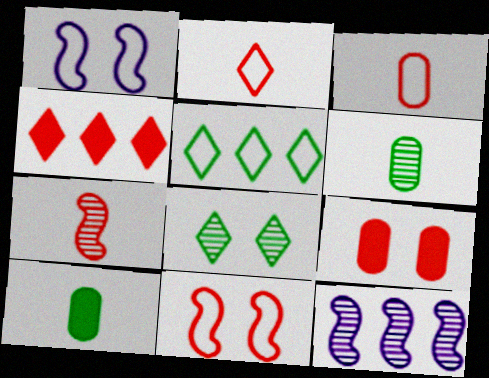[[1, 3, 5], 
[1, 4, 6], 
[1, 8, 9]]